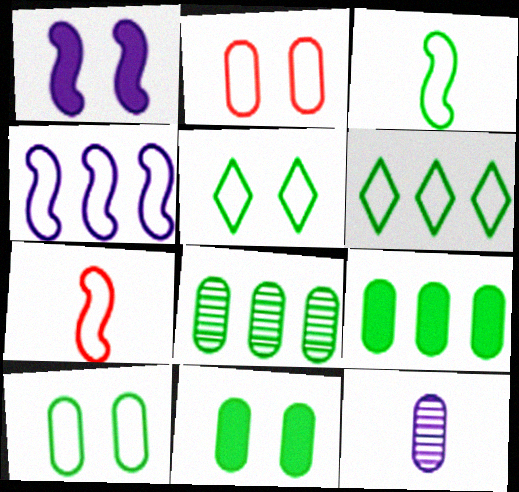[[2, 9, 12], 
[3, 6, 10]]